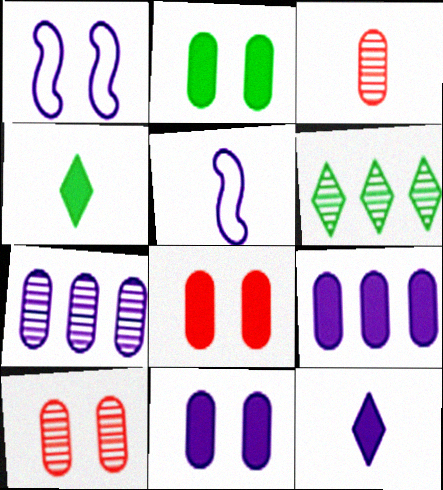[[1, 7, 12], 
[2, 8, 11], 
[3, 4, 5], 
[5, 6, 8]]